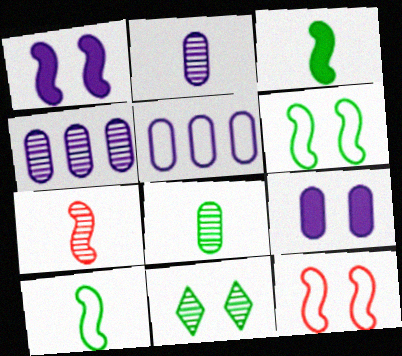[[2, 5, 9], 
[4, 7, 11], 
[9, 11, 12]]